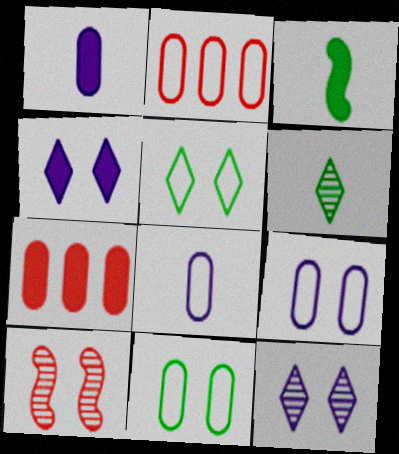[[2, 3, 12], 
[2, 8, 11], 
[3, 4, 7], 
[4, 10, 11]]